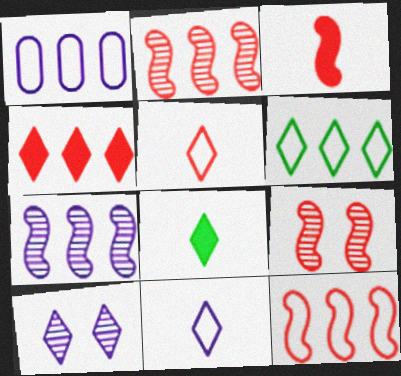[[1, 6, 12], 
[1, 8, 9], 
[3, 9, 12]]